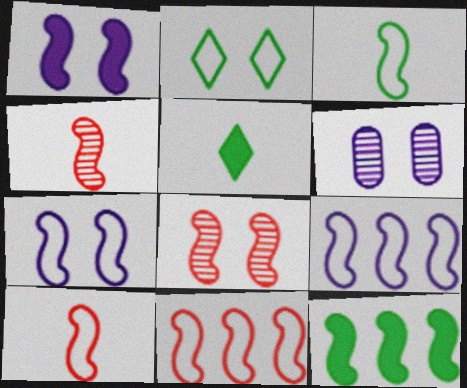[[3, 7, 11], 
[4, 7, 12], 
[5, 6, 11]]